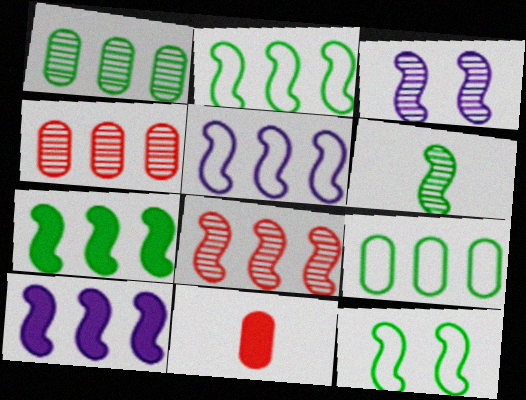[[2, 8, 10], 
[3, 6, 8], 
[5, 7, 8], 
[6, 7, 12]]